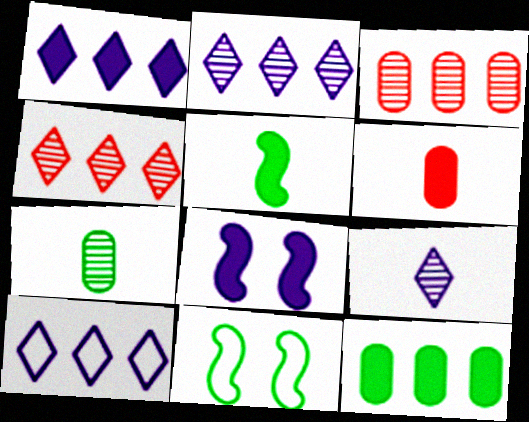[[1, 2, 10], 
[2, 6, 11]]